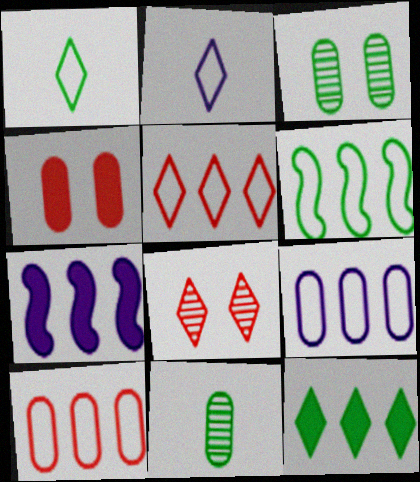[[2, 8, 12], 
[4, 9, 11], 
[5, 6, 9]]